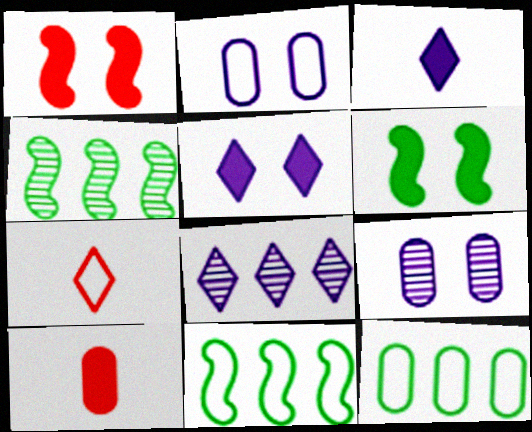[[2, 7, 11], 
[9, 10, 12]]